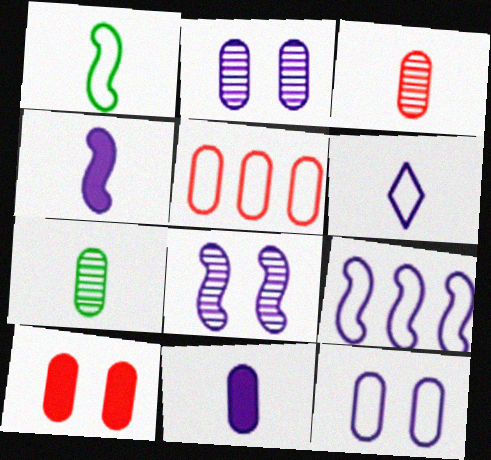[[3, 5, 10], 
[4, 8, 9], 
[6, 9, 12]]